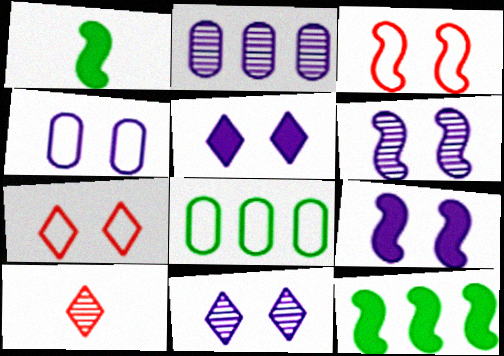[[1, 2, 7], 
[4, 5, 6], 
[4, 9, 11], 
[4, 10, 12], 
[8, 9, 10]]